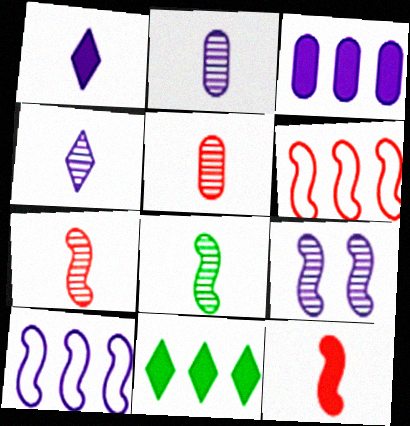[[4, 5, 8]]